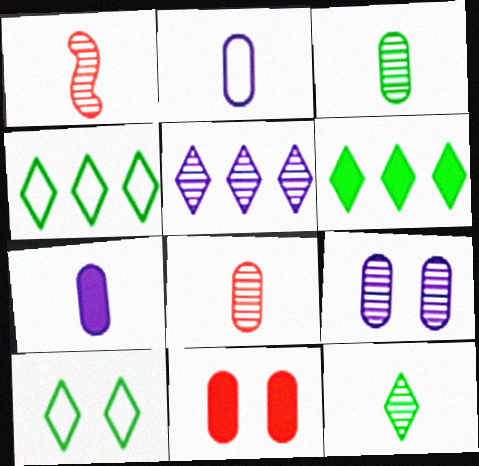[[6, 10, 12]]